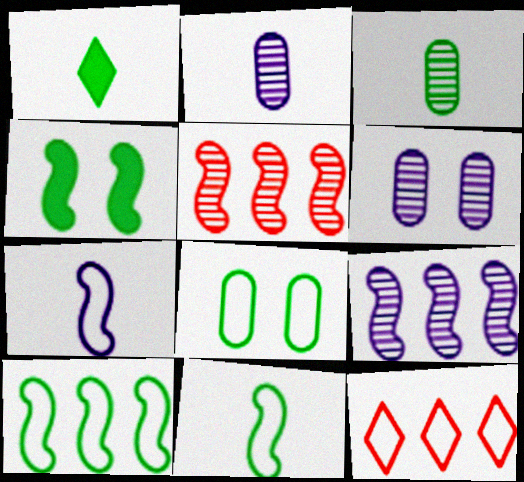[[1, 3, 11], 
[2, 4, 12], 
[4, 5, 7], 
[7, 8, 12]]